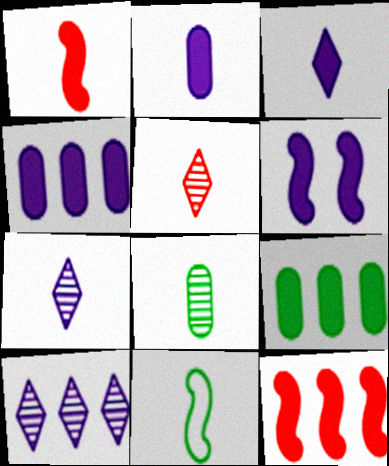[[2, 5, 11], 
[3, 4, 6]]